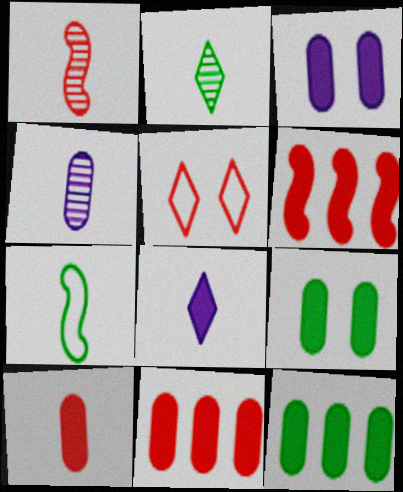[[1, 2, 4], 
[1, 5, 11], 
[3, 10, 12], 
[6, 8, 9]]